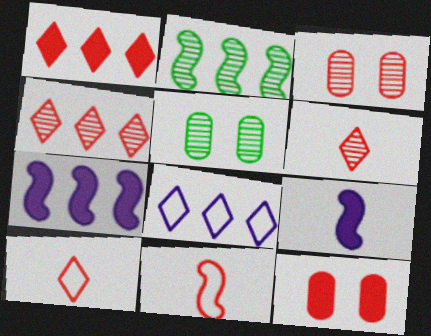[[1, 3, 11], 
[4, 11, 12], 
[5, 7, 10]]